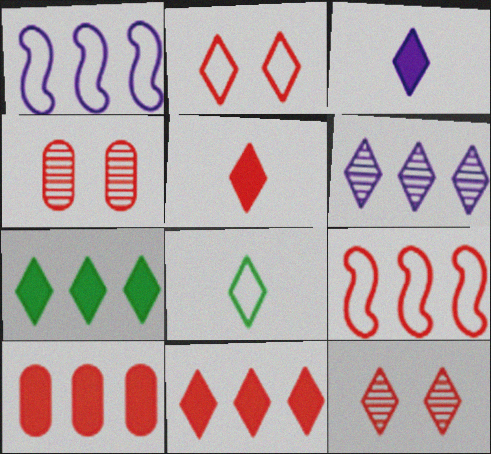[[4, 5, 9]]